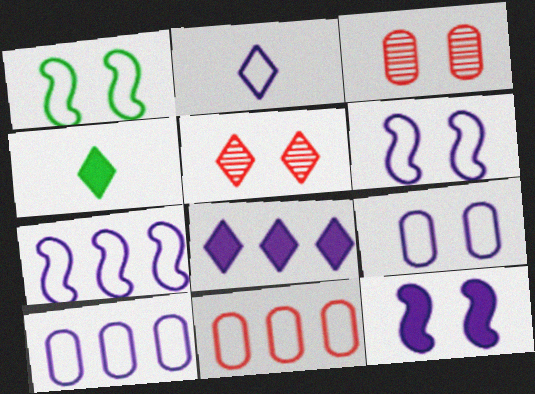[[1, 2, 11], 
[2, 6, 10], 
[2, 7, 9], 
[3, 4, 7]]